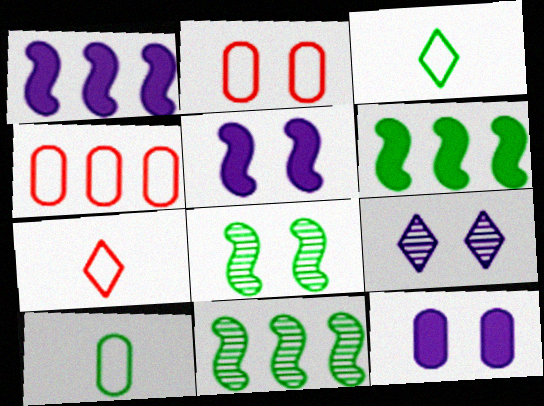[[7, 11, 12]]